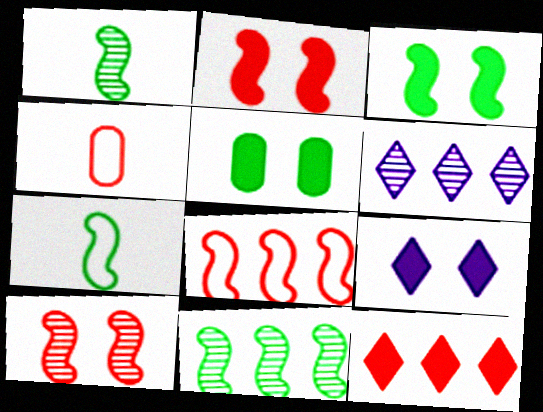[[2, 5, 9], 
[3, 4, 6], 
[3, 7, 11], 
[4, 9, 11], 
[4, 10, 12]]